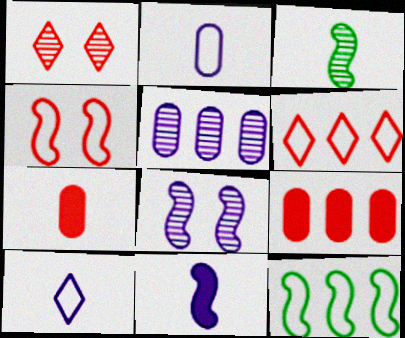[[1, 3, 5], 
[3, 7, 10]]